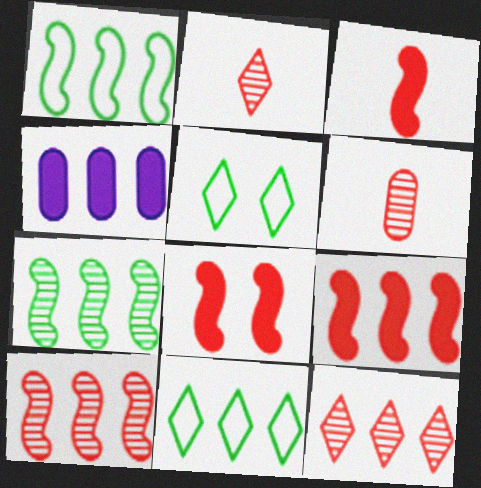[[1, 4, 12], 
[3, 8, 9], 
[4, 10, 11]]